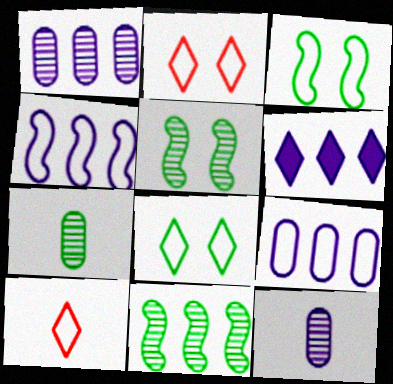[[1, 4, 6], 
[3, 9, 10]]